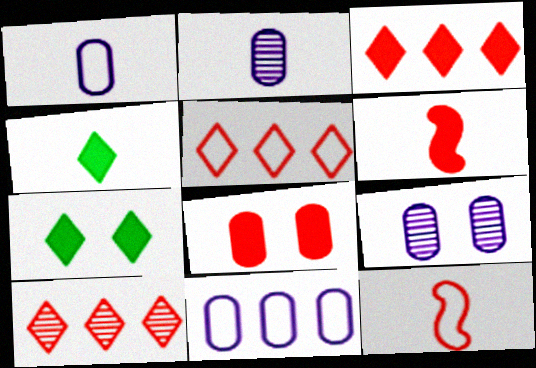[[2, 4, 12], 
[3, 5, 10], 
[3, 6, 8], 
[8, 10, 12]]